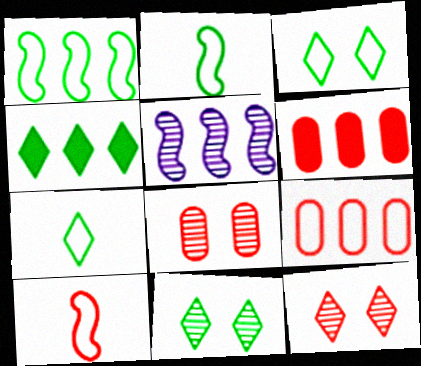[[4, 5, 9], 
[4, 7, 11], 
[6, 10, 12]]